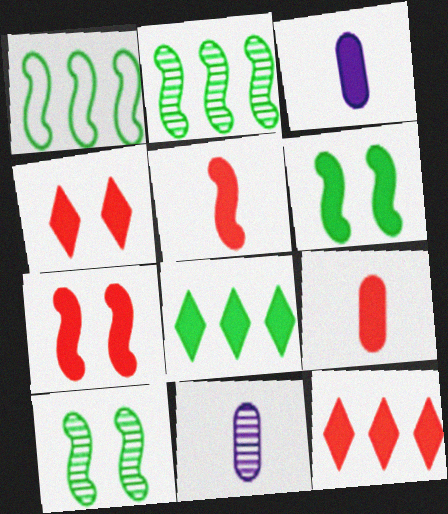[[1, 4, 11], 
[3, 6, 12], 
[3, 7, 8], 
[7, 9, 12]]